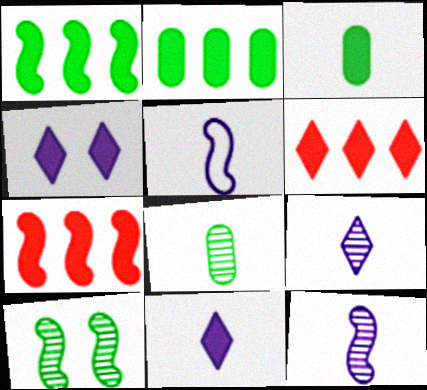[[3, 4, 7], 
[5, 7, 10]]